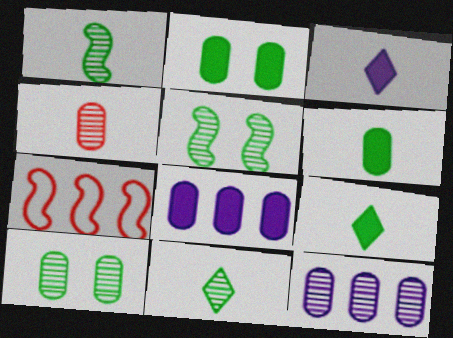[[3, 7, 10], 
[4, 10, 12]]